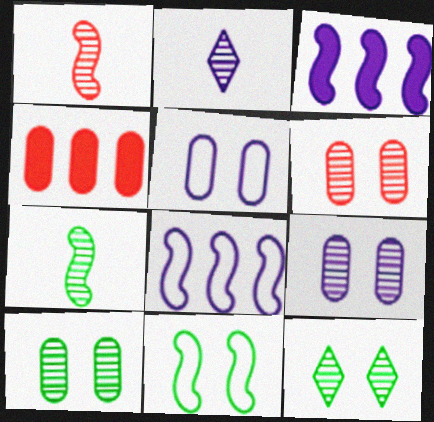[[1, 3, 11], 
[2, 3, 5], 
[2, 4, 11], 
[6, 9, 10]]